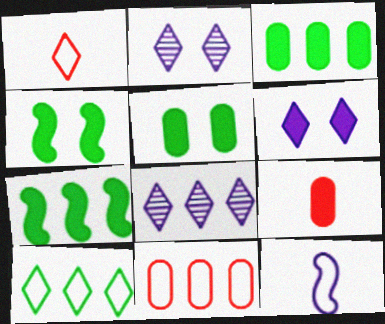[[6, 7, 9], 
[7, 8, 11]]